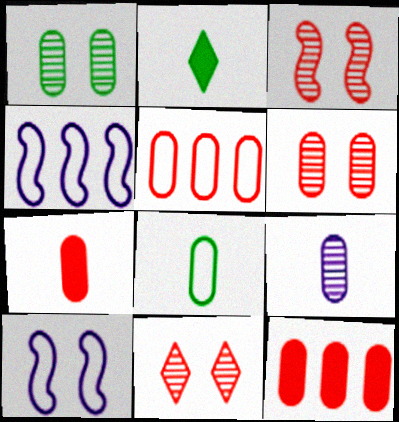[[2, 4, 6], 
[3, 6, 11], 
[5, 6, 7], 
[7, 8, 9]]